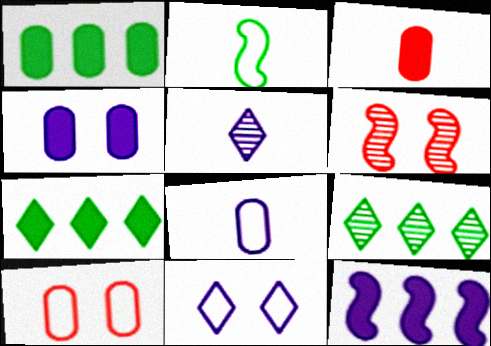[[1, 3, 4], 
[2, 3, 5], 
[2, 6, 12], 
[6, 7, 8]]